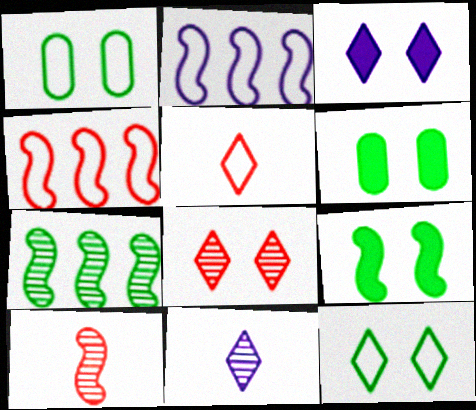[[1, 2, 5], 
[2, 9, 10], 
[3, 8, 12], 
[4, 6, 11]]